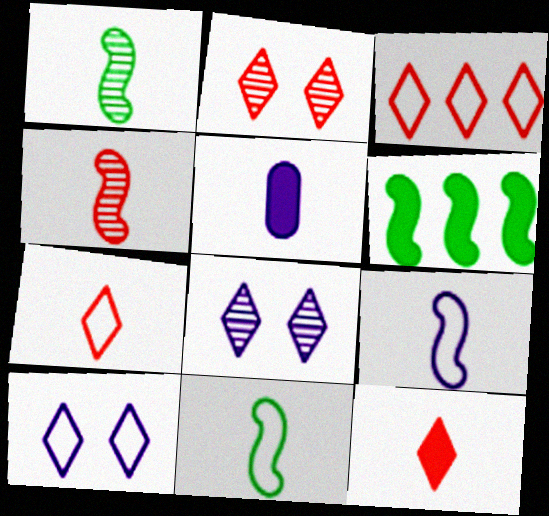[[1, 5, 7], 
[2, 3, 12]]